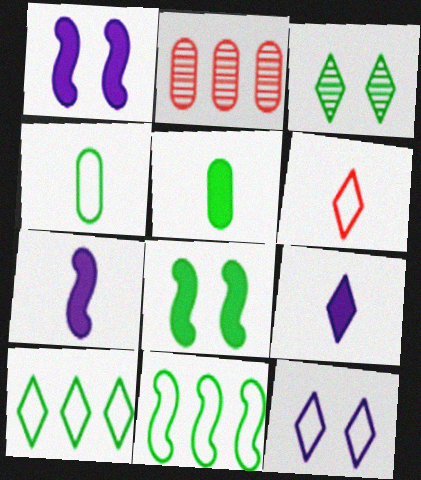[[3, 5, 11], 
[6, 10, 12]]